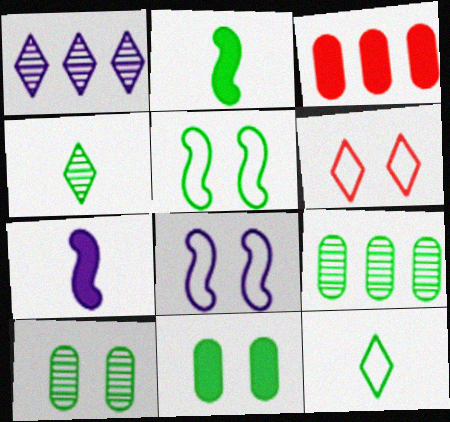[[3, 4, 8], 
[6, 7, 9]]